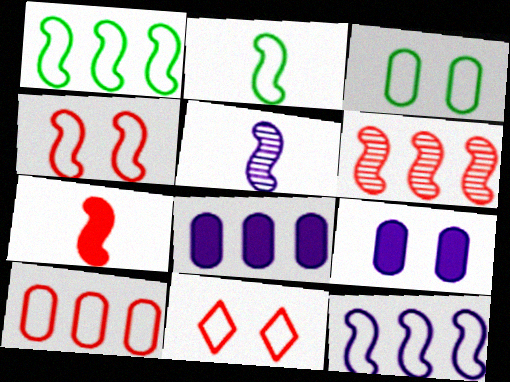[[2, 4, 12], 
[2, 5, 7], 
[4, 6, 7]]